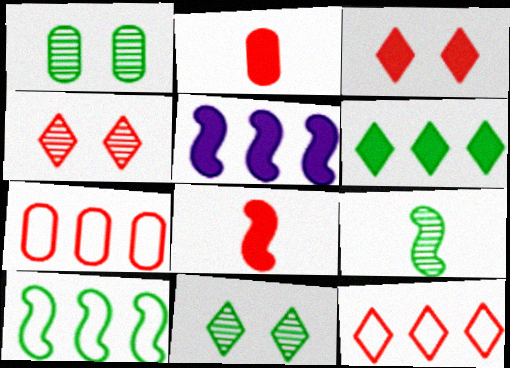[[4, 7, 8]]